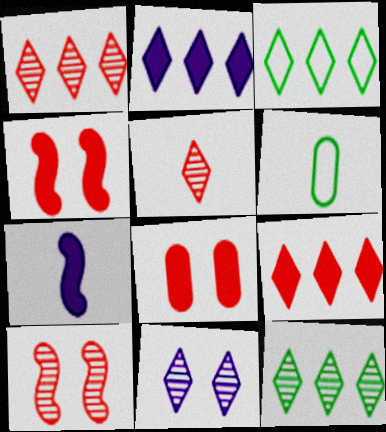[[1, 2, 3], 
[2, 6, 10], 
[5, 6, 7], 
[5, 11, 12]]